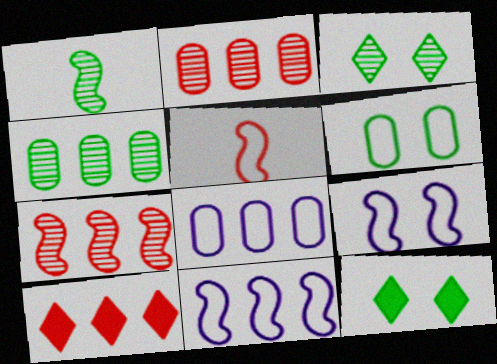[[1, 3, 4], 
[4, 10, 11]]